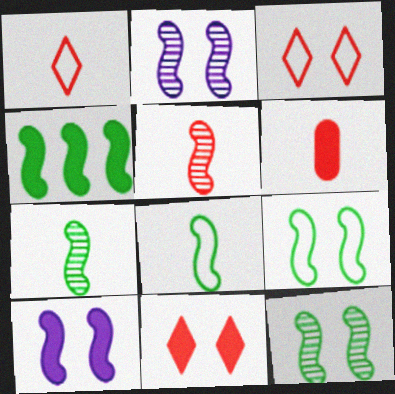[[1, 5, 6], 
[4, 7, 9], 
[4, 8, 12]]